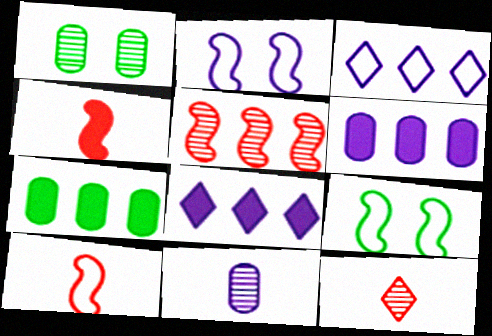[[1, 3, 4], 
[1, 8, 10], 
[2, 7, 12], 
[2, 8, 11], 
[3, 5, 7], 
[6, 9, 12]]